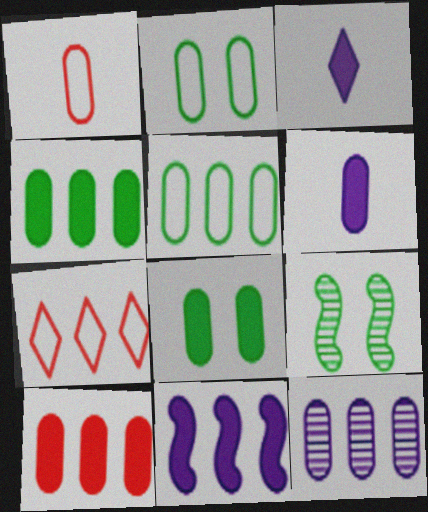[[1, 8, 12], 
[5, 10, 12], 
[6, 7, 9], 
[6, 8, 10]]